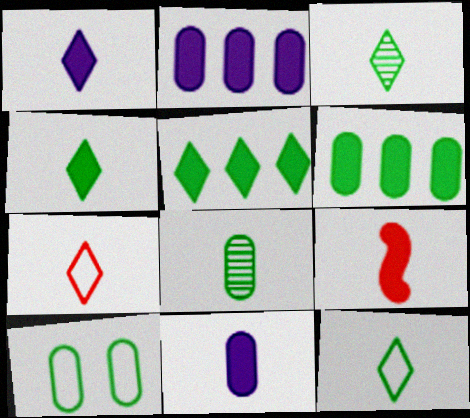[[1, 3, 7], 
[3, 4, 12], 
[4, 9, 11], 
[6, 8, 10]]